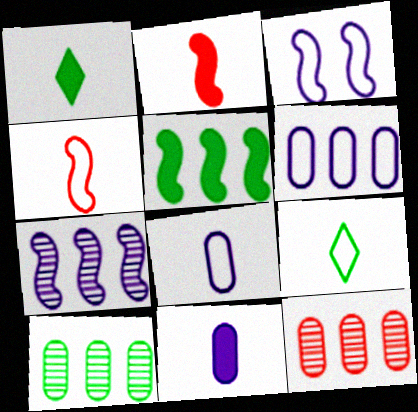[[1, 2, 11], 
[1, 3, 12], 
[4, 8, 9]]